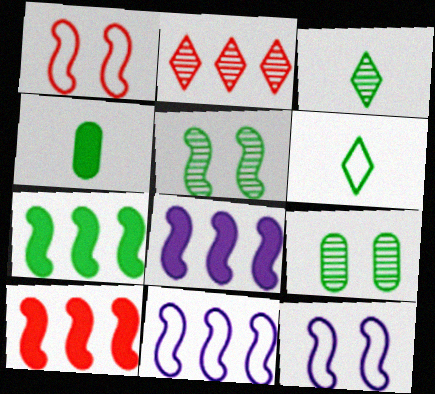[[2, 4, 12], 
[6, 7, 9], 
[7, 8, 10]]